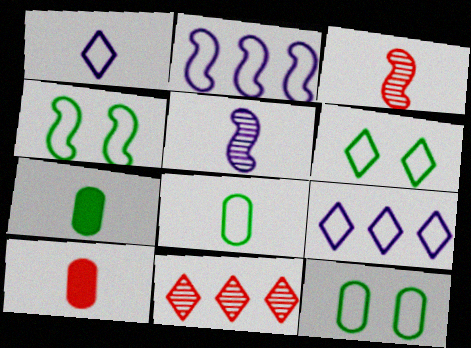[[1, 3, 7], 
[4, 6, 12]]